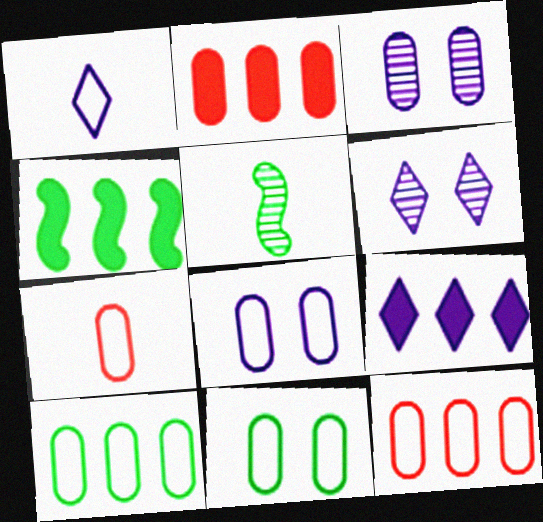[[1, 6, 9], 
[2, 4, 9], 
[4, 6, 7], 
[7, 8, 10]]